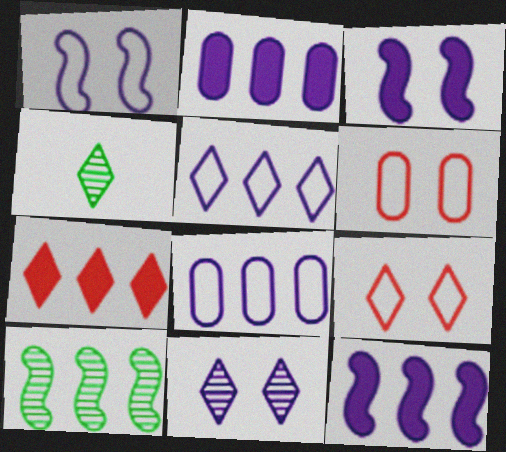[[4, 6, 12], 
[7, 8, 10]]